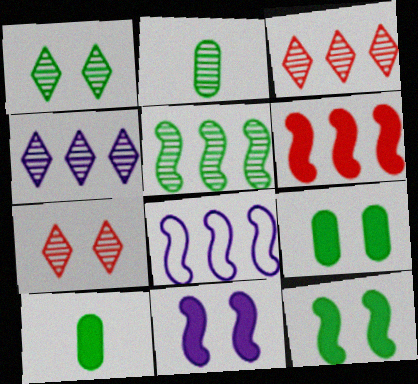[[1, 2, 5], 
[5, 6, 8], 
[7, 8, 10]]